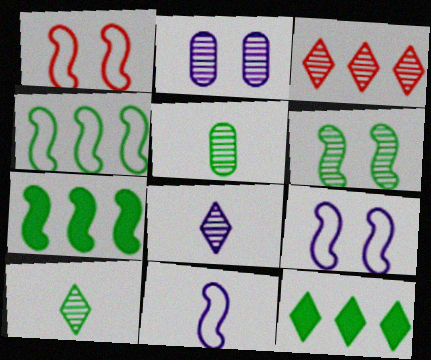[[1, 4, 11]]